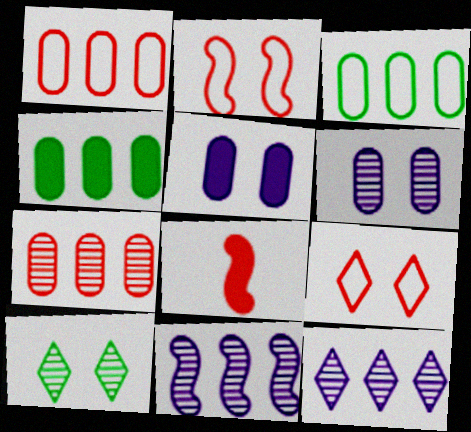[[2, 5, 10], 
[7, 8, 9]]